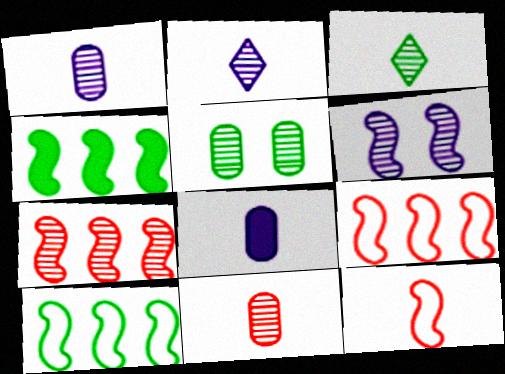[[2, 5, 7], 
[3, 8, 12], 
[4, 6, 12]]